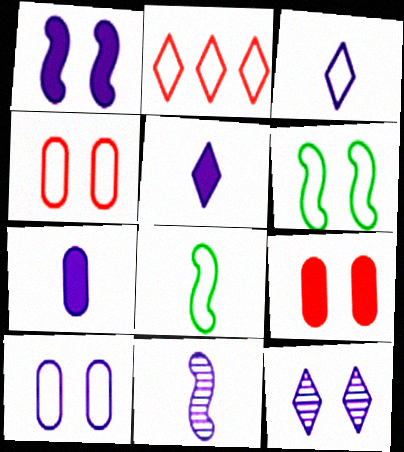[[1, 10, 12], 
[2, 8, 10], 
[3, 7, 11], 
[6, 9, 12]]